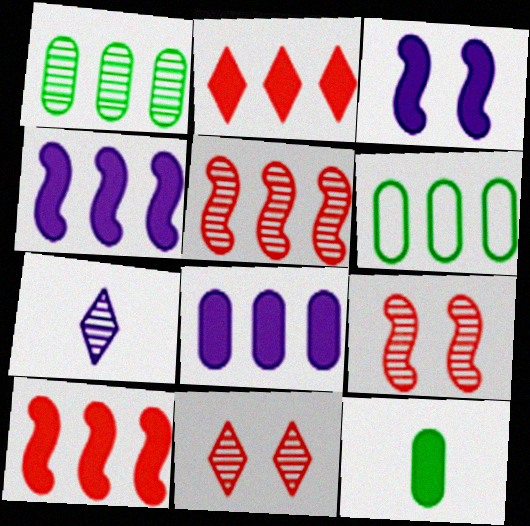[[1, 7, 9], 
[2, 3, 12]]